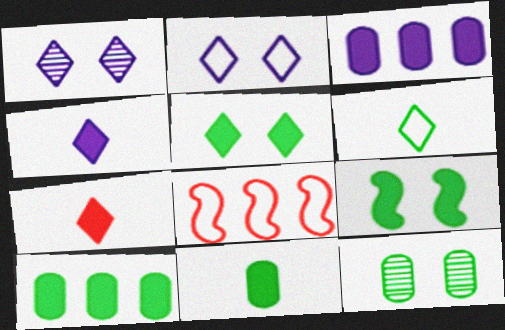[[1, 8, 11], 
[3, 7, 9], 
[4, 8, 12]]